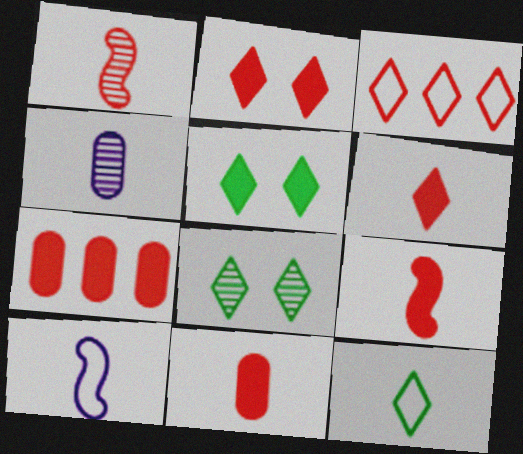[[2, 7, 9], 
[4, 9, 12], 
[6, 9, 11], 
[7, 8, 10]]